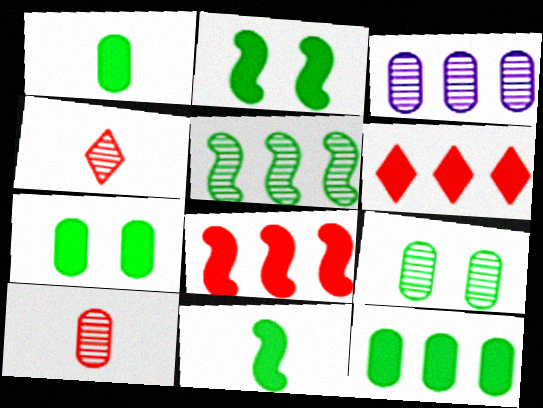[[1, 7, 12], 
[3, 9, 10]]